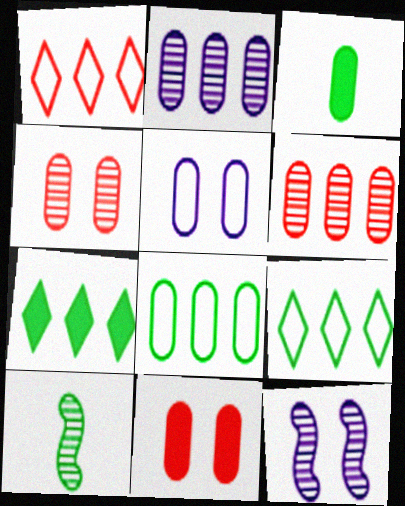[[1, 3, 12], 
[3, 5, 6]]